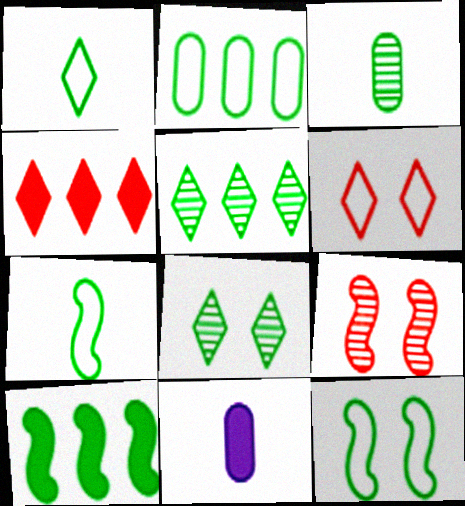[[1, 2, 12], 
[2, 5, 10]]